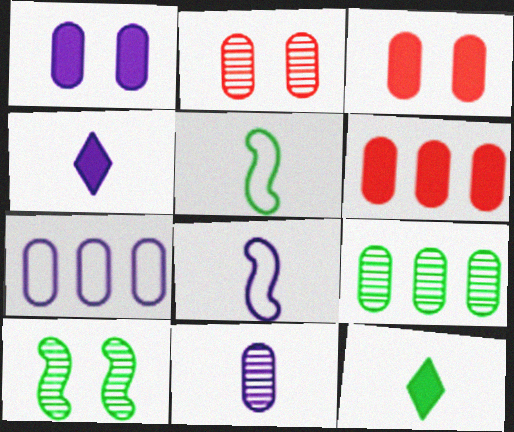[[1, 7, 11], 
[2, 9, 11], 
[4, 8, 11], 
[6, 7, 9]]